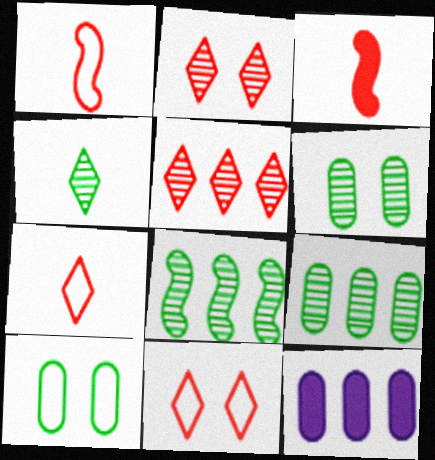[[4, 6, 8]]